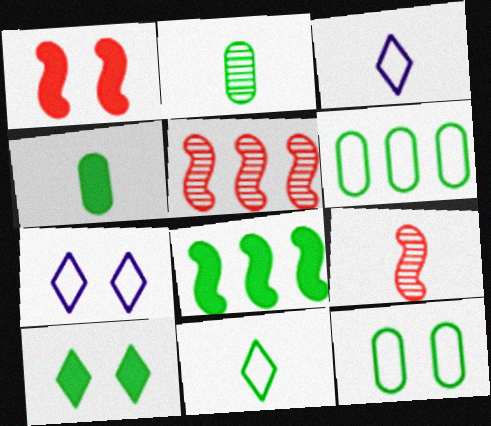[[3, 4, 9], 
[4, 5, 7], 
[4, 8, 10]]